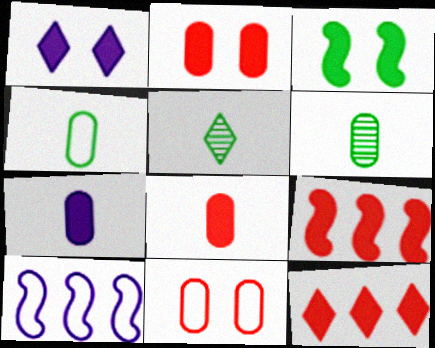[[1, 2, 3], 
[2, 5, 10], 
[3, 7, 12]]